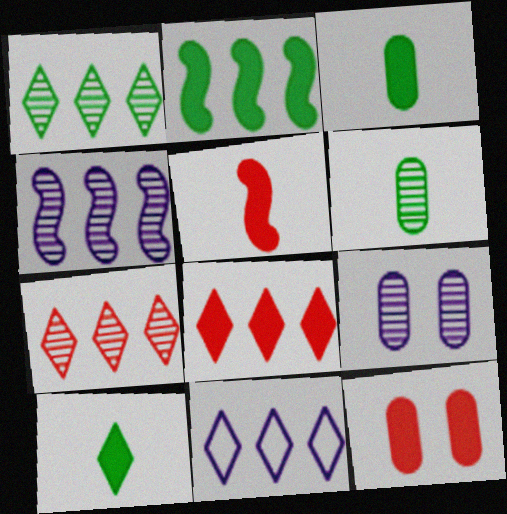[[1, 8, 11], 
[5, 8, 12]]